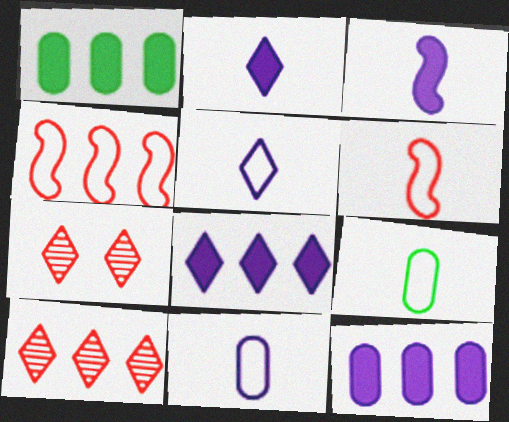[[5, 6, 9]]